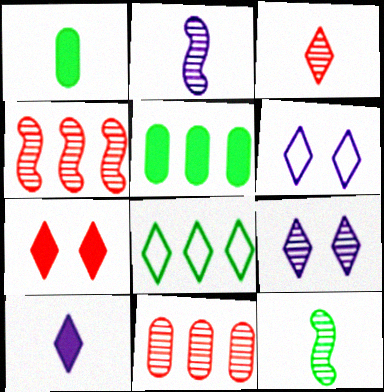[[1, 4, 6], 
[9, 11, 12]]